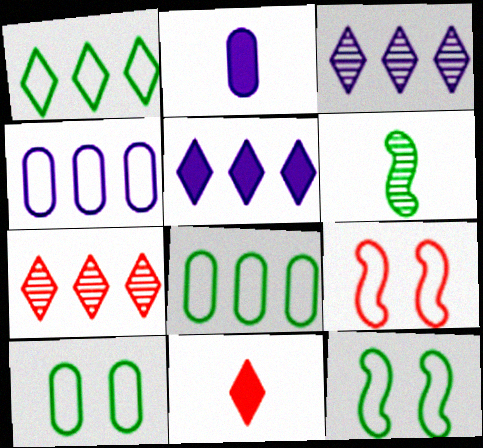[[1, 5, 7], 
[2, 7, 12]]